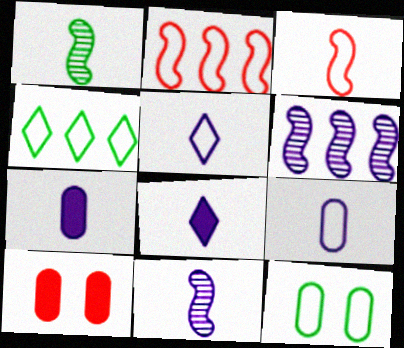[[2, 5, 12], 
[4, 10, 11], 
[5, 7, 11], 
[8, 9, 11]]